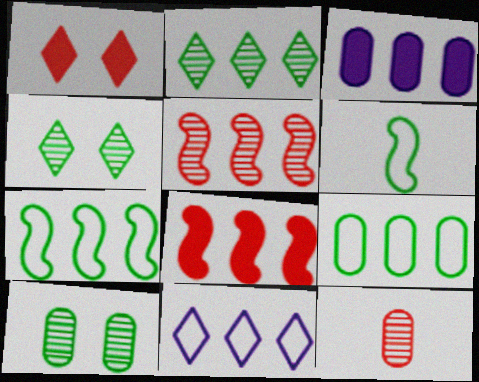[]